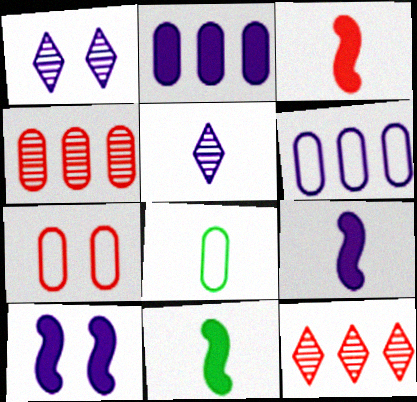[[1, 6, 9], 
[3, 5, 8], 
[3, 7, 12], 
[3, 9, 11], 
[5, 6, 10], 
[6, 7, 8], 
[8, 10, 12]]